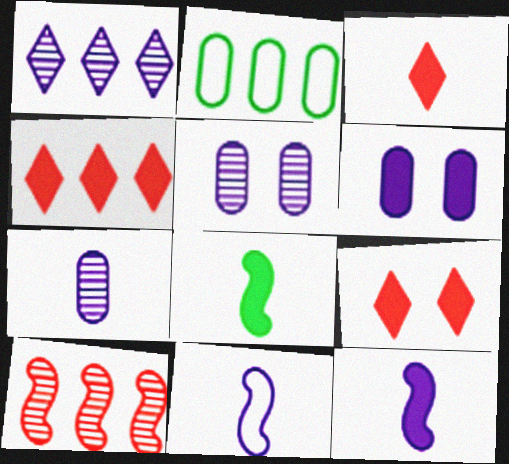[[1, 6, 11], 
[3, 4, 9], 
[4, 6, 8]]